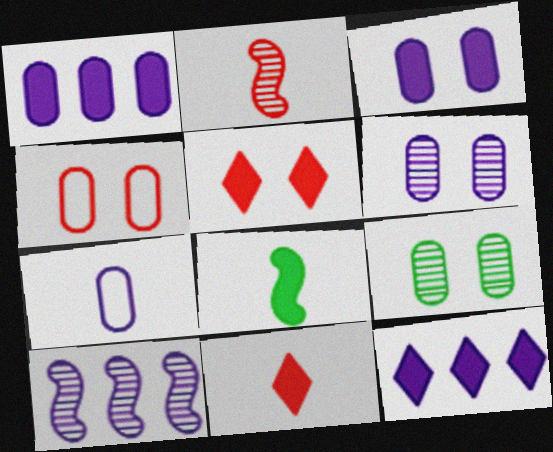[[1, 5, 8], 
[1, 6, 7], 
[3, 4, 9]]